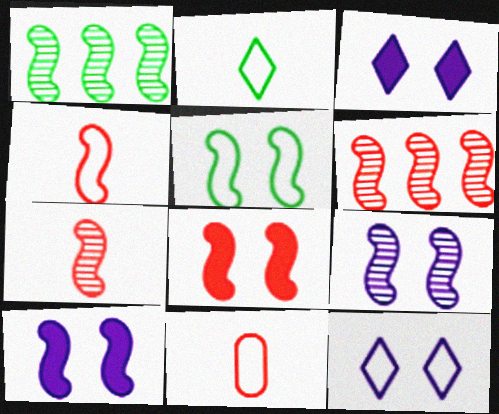[[1, 3, 11], 
[1, 4, 10], 
[1, 7, 9], 
[4, 6, 8], 
[5, 8, 9]]